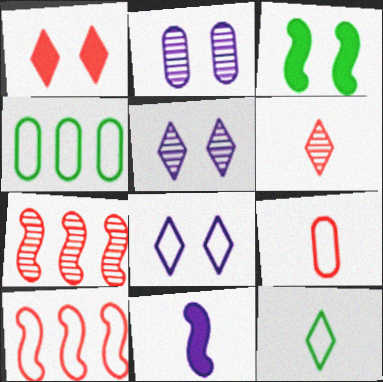[[1, 7, 9]]